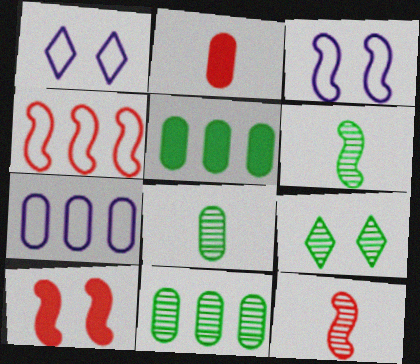[[1, 5, 12], 
[4, 10, 12], 
[6, 9, 11]]